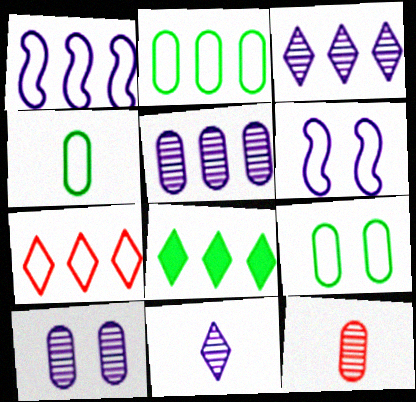[[1, 2, 7], 
[2, 4, 9], 
[3, 7, 8], 
[4, 6, 7], 
[6, 8, 12]]